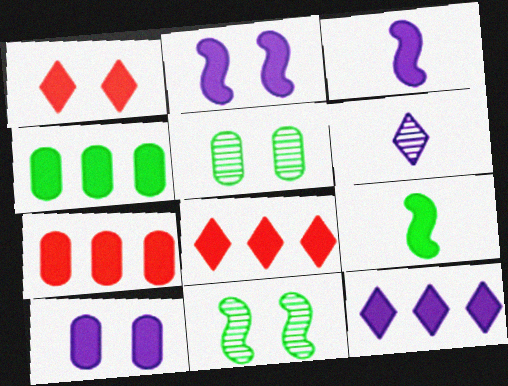[[1, 3, 4], 
[3, 10, 12], 
[8, 9, 10]]